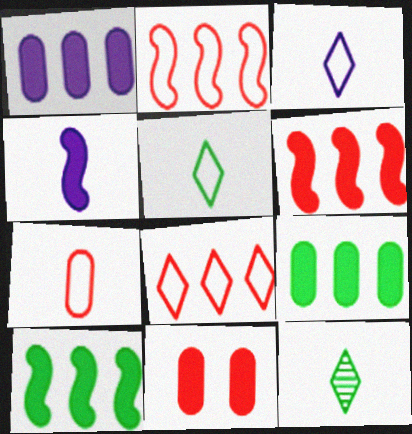[[4, 7, 12]]